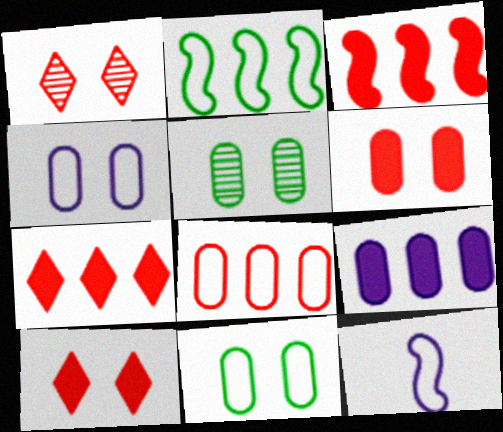[[4, 5, 6], 
[5, 7, 12]]